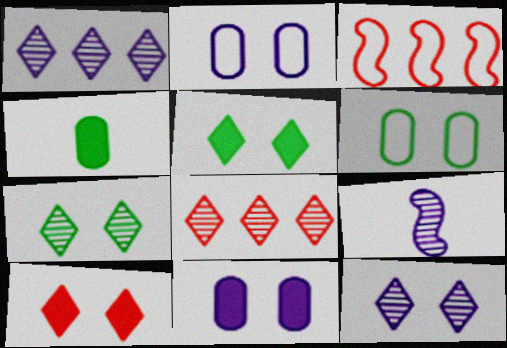[[3, 4, 12]]